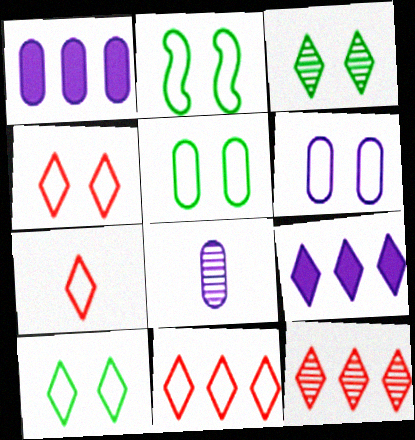[[1, 6, 8], 
[2, 4, 6], 
[2, 5, 10], 
[3, 7, 9], 
[4, 7, 11]]